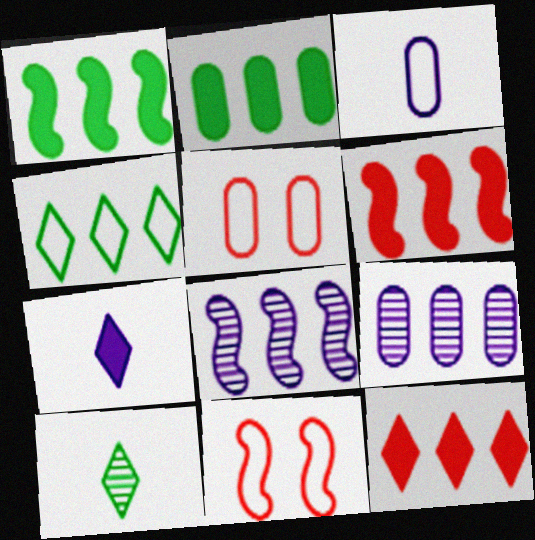[[3, 4, 11], 
[4, 6, 9]]